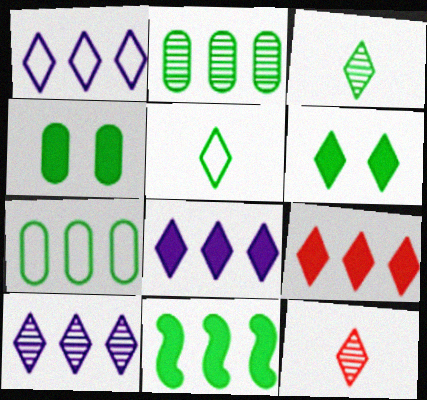[[1, 6, 12], 
[1, 8, 10]]